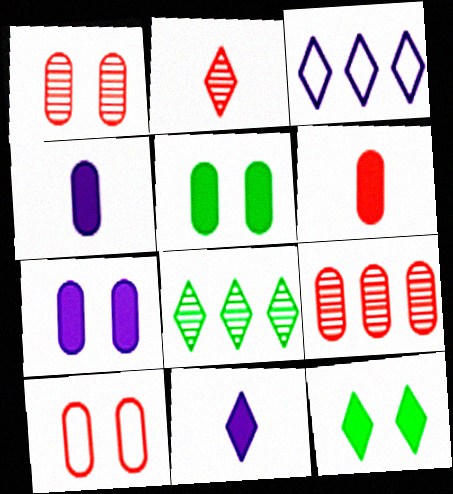[[2, 3, 12], 
[6, 9, 10]]